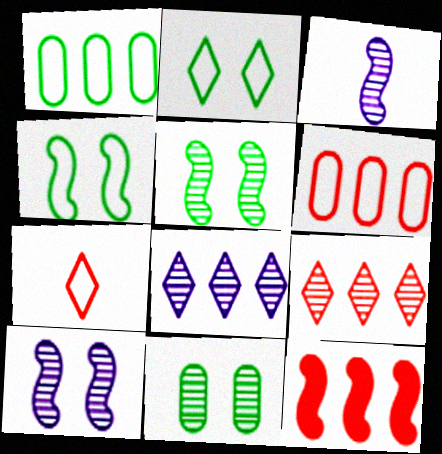[[1, 8, 12], 
[3, 4, 12], 
[3, 9, 11], 
[6, 9, 12]]